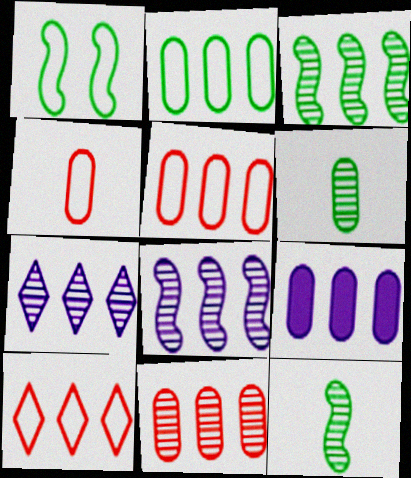[[2, 9, 11], 
[3, 7, 11], 
[3, 9, 10]]